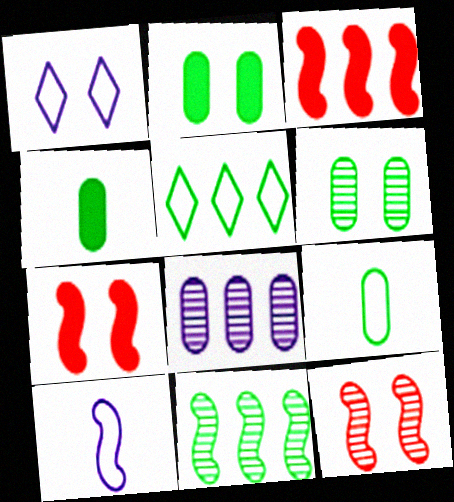[[1, 2, 12], 
[1, 6, 7], 
[3, 5, 8], 
[7, 10, 11]]